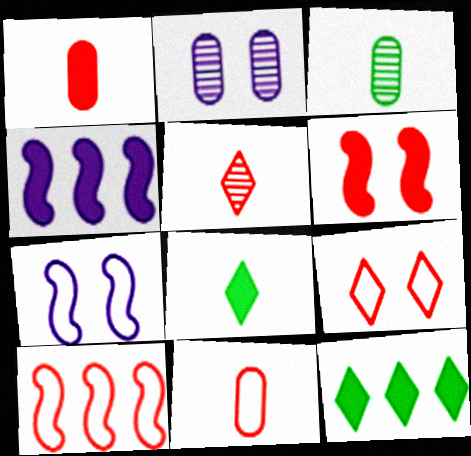[[2, 8, 10], 
[3, 4, 9], 
[9, 10, 11]]